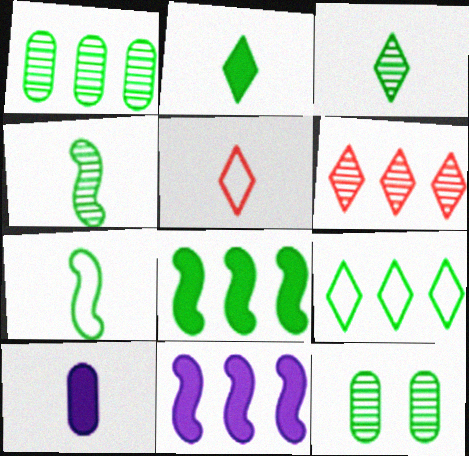[[1, 8, 9], 
[4, 5, 10], 
[5, 11, 12]]